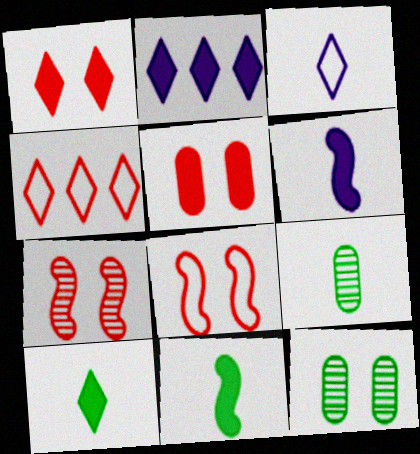[[1, 2, 10], 
[2, 5, 11], 
[2, 8, 9], 
[4, 6, 12]]